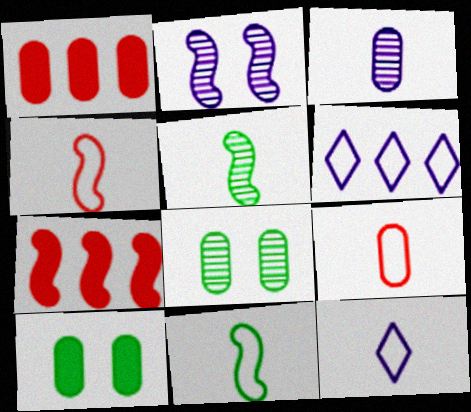[[2, 7, 11], 
[7, 8, 12], 
[9, 11, 12]]